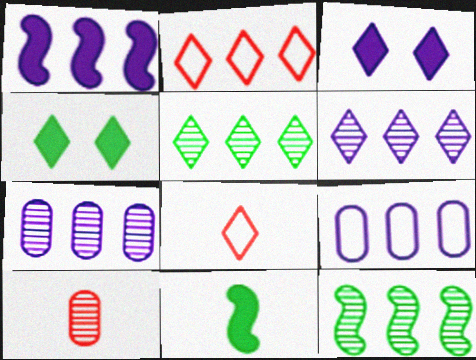[[1, 6, 9], 
[3, 5, 8], 
[4, 6, 8]]